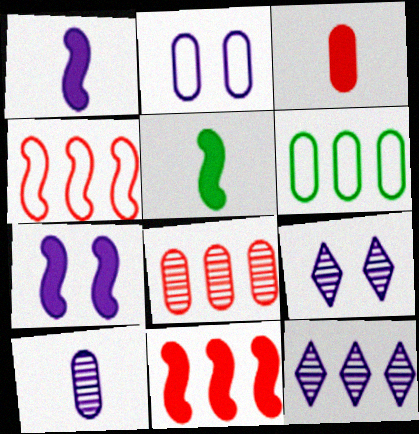[[1, 2, 12], 
[2, 7, 9], 
[5, 7, 11], 
[6, 11, 12]]